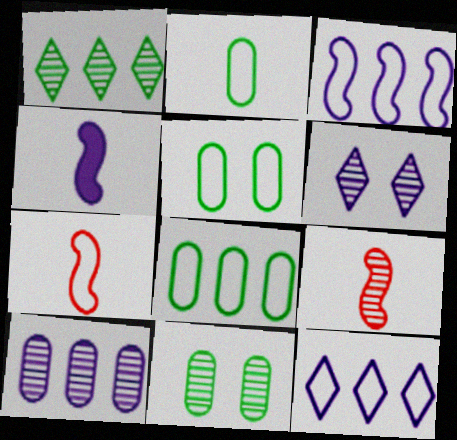[[2, 5, 8], 
[5, 7, 12]]